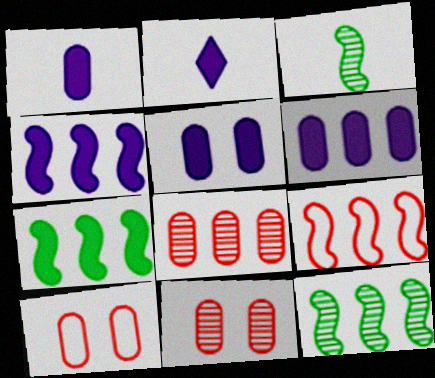[[1, 5, 6], 
[2, 4, 5], 
[2, 10, 12], 
[4, 9, 12]]